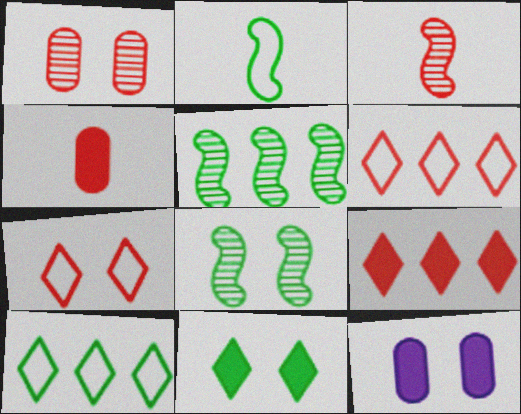[[3, 10, 12], 
[7, 8, 12]]